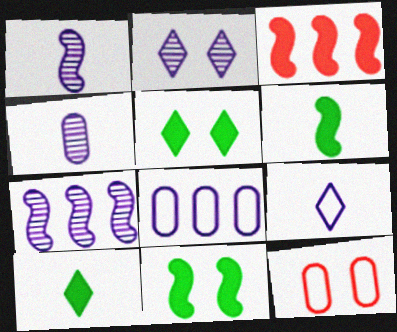[[2, 4, 7], 
[2, 11, 12], 
[7, 10, 12]]